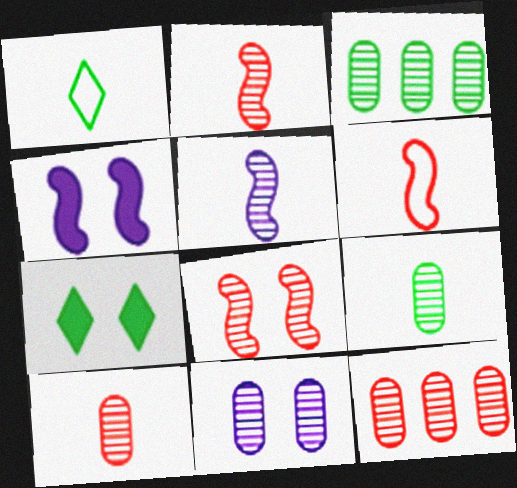[[1, 4, 12], 
[3, 10, 11], 
[9, 11, 12]]